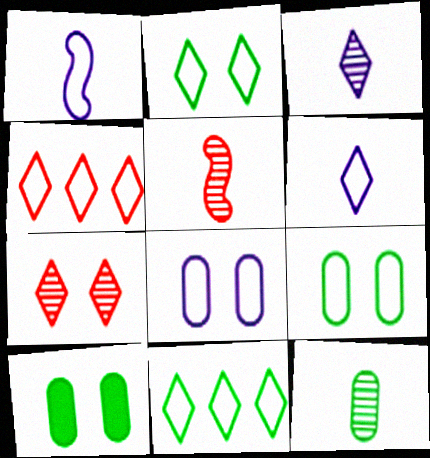[[1, 4, 9], 
[2, 4, 6], 
[3, 5, 12]]